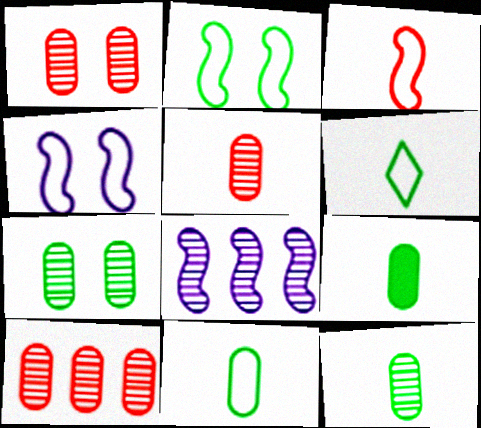[[1, 5, 10], 
[9, 11, 12]]